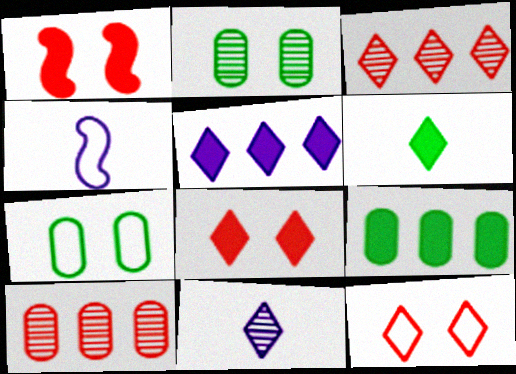[[5, 6, 8]]